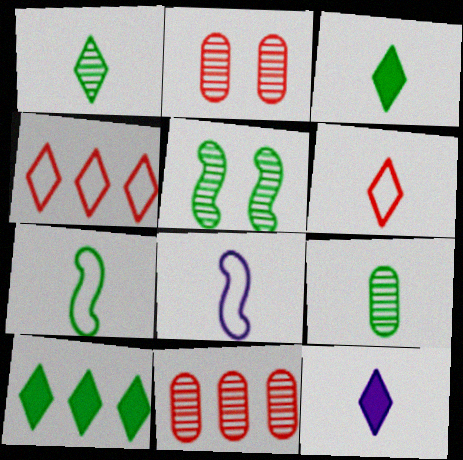[[1, 6, 12], 
[2, 8, 10], 
[3, 7, 9]]